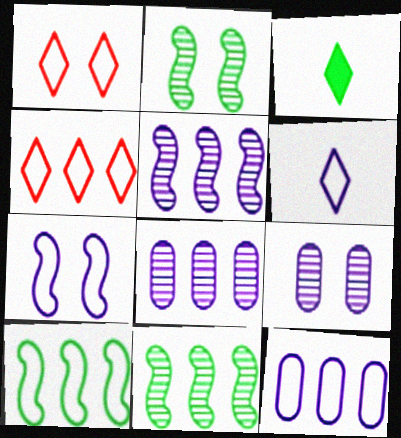[[4, 10, 12], 
[6, 7, 12]]